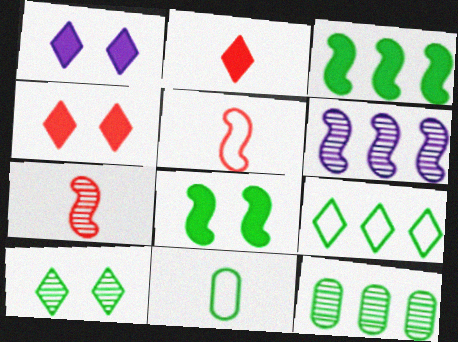[[1, 5, 12], 
[3, 9, 12], 
[3, 10, 11], 
[4, 6, 11], 
[5, 6, 8]]